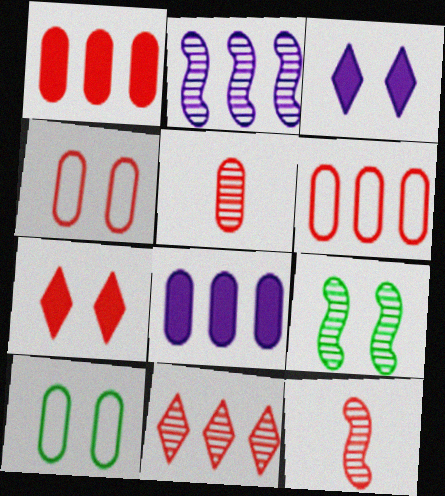[[1, 4, 5], 
[2, 9, 12], 
[3, 4, 9], 
[5, 8, 10], 
[6, 7, 12]]